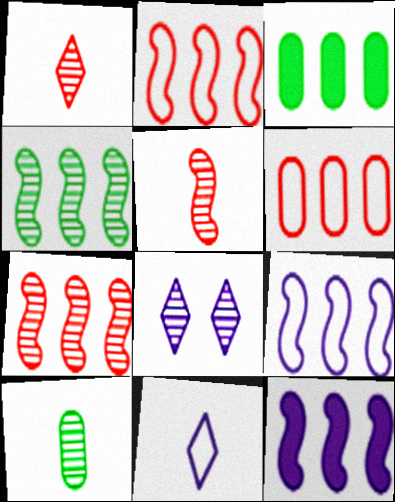[[2, 4, 12], 
[7, 8, 10]]